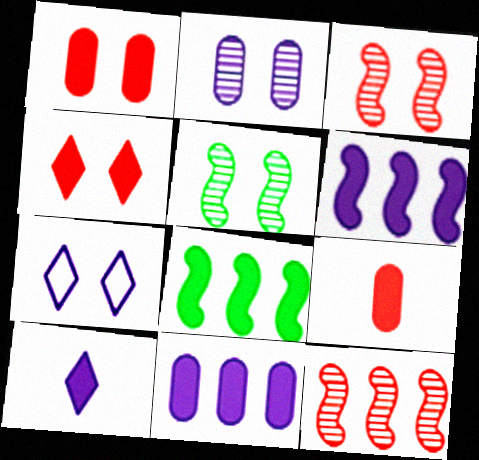[[1, 5, 7], 
[1, 8, 10]]